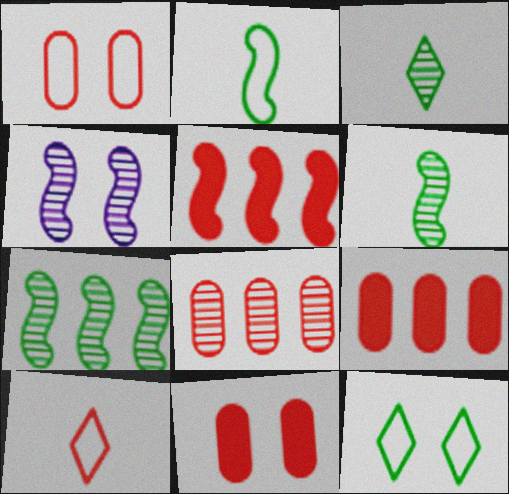[[2, 4, 5], 
[3, 4, 8], 
[4, 11, 12]]